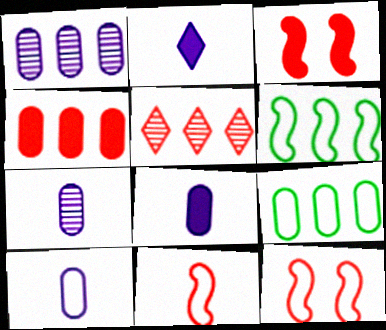[[1, 4, 9], 
[7, 8, 10]]